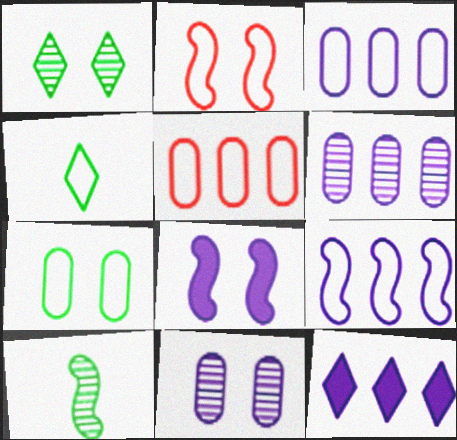[[2, 3, 4], 
[6, 9, 12]]